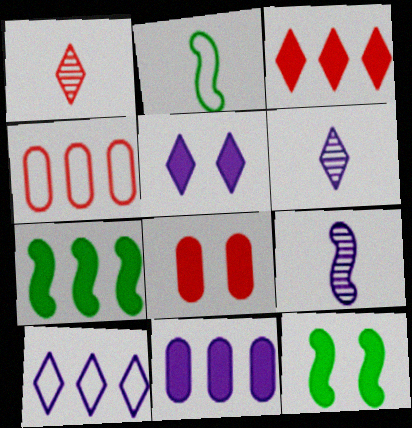[[3, 7, 11], 
[4, 6, 12], 
[5, 6, 10], 
[5, 8, 12]]